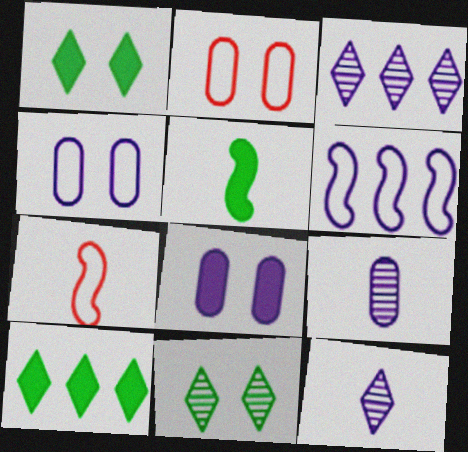[[2, 3, 5], 
[6, 8, 12]]